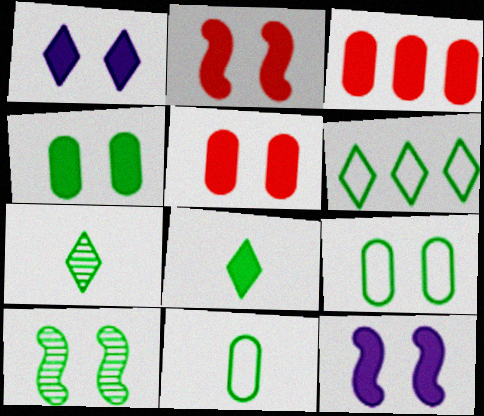[[1, 2, 4], 
[3, 8, 12]]